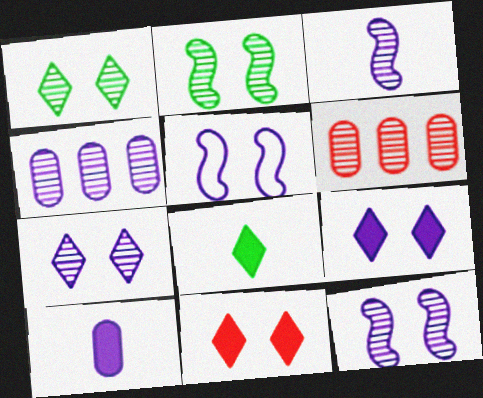[[1, 3, 6], 
[3, 4, 7], 
[5, 6, 8]]